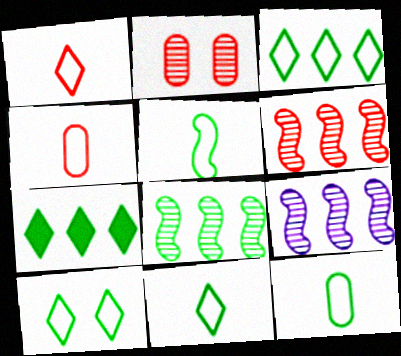[[3, 10, 11], 
[5, 11, 12], 
[6, 8, 9]]